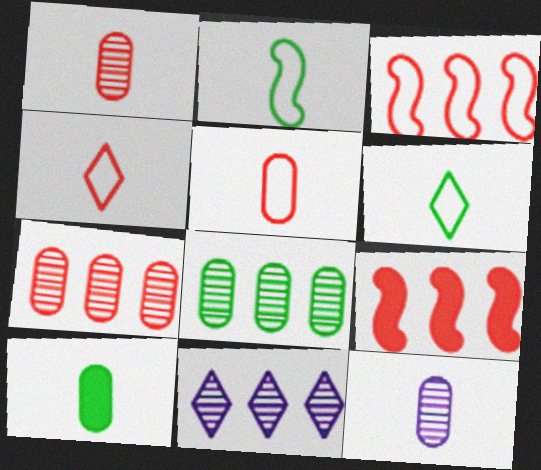[[5, 10, 12]]